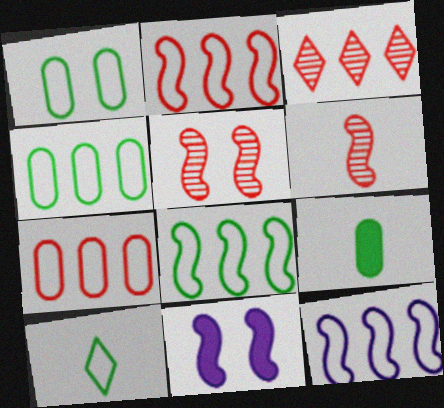[[1, 8, 10], 
[2, 8, 12], 
[6, 8, 11]]